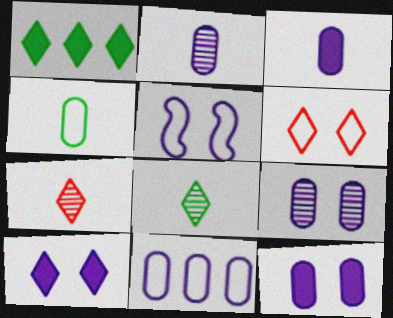[[2, 11, 12], 
[3, 9, 11], 
[5, 9, 10]]